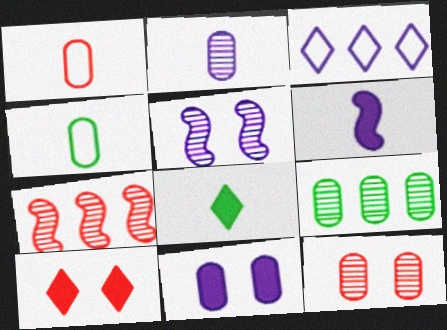[[1, 7, 10], 
[1, 9, 11], 
[2, 9, 12]]